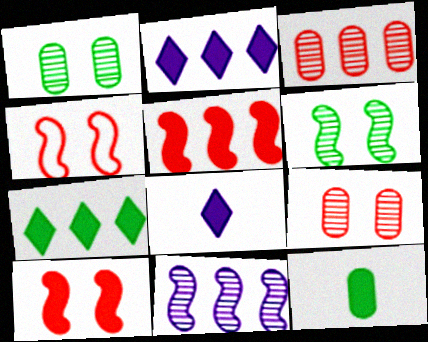[[2, 10, 12]]